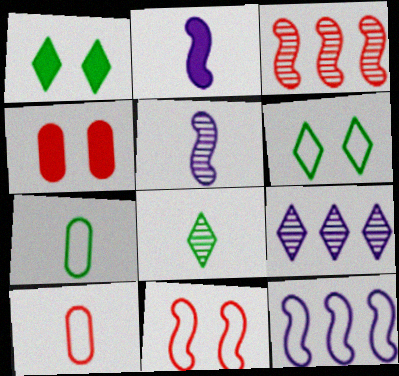[[2, 8, 10], 
[4, 8, 12], 
[6, 10, 12]]